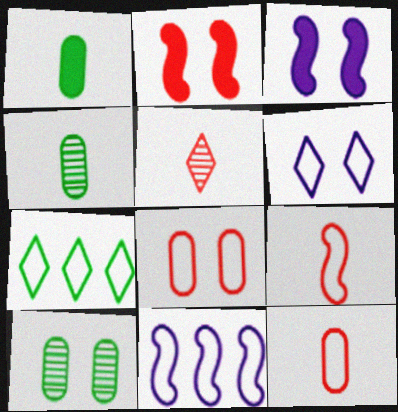[[2, 6, 10]]